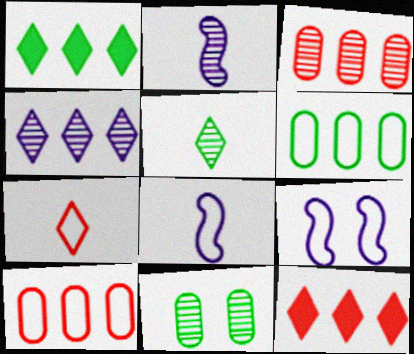[[6, 7, 9], 
[8, 11, 12]]